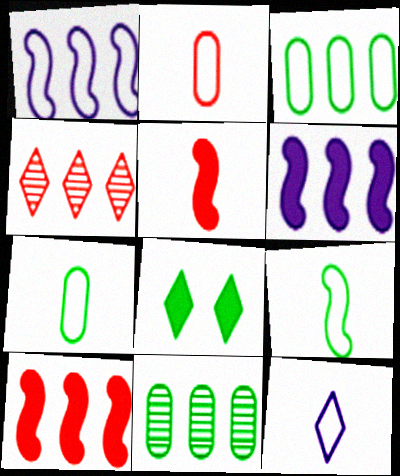[[2, 9, 12], 
[3, 4, 6], 
[4, 8, 12], 
[8, 9, 11]]